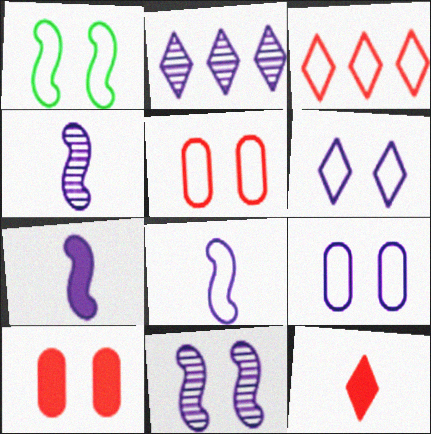[[1, 5, 6], 
[2, 7, 9], 
[4, 7, 8]]